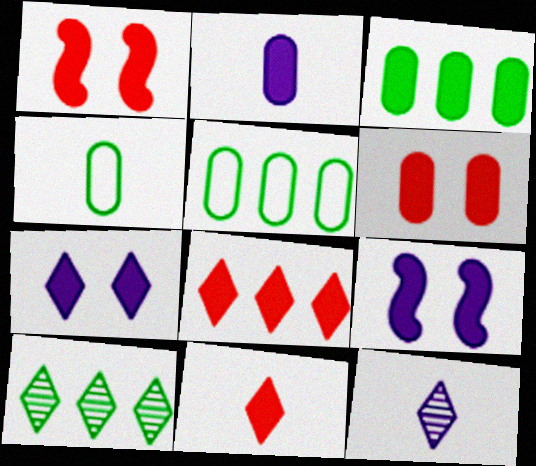[[1, 5, 12], 
[2, 3, 6], 
[3, 9, 11]]